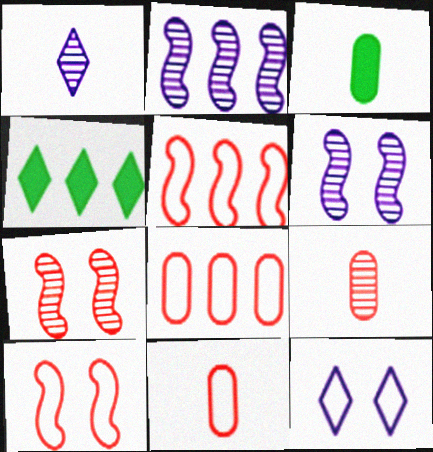[[2, 4, 8], 
[4, 6, 11]]